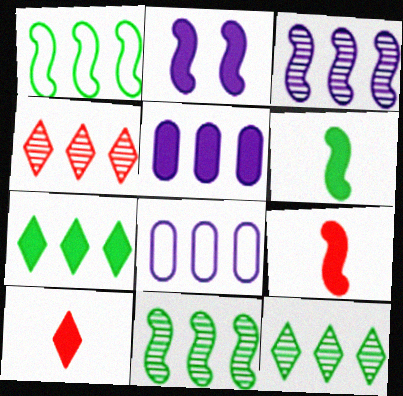[[1, 4, 5]]